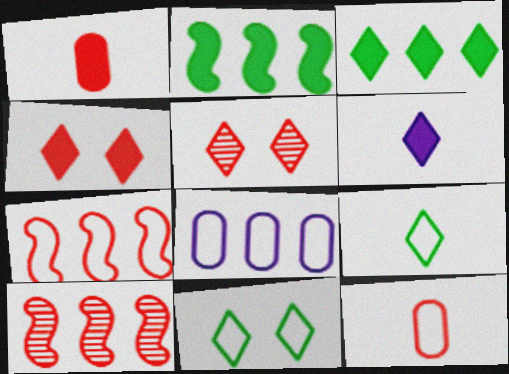[[1, 5, 7], 
[3, 4, 6], 
[3, 8, 10], 
[4, 10, 12]]